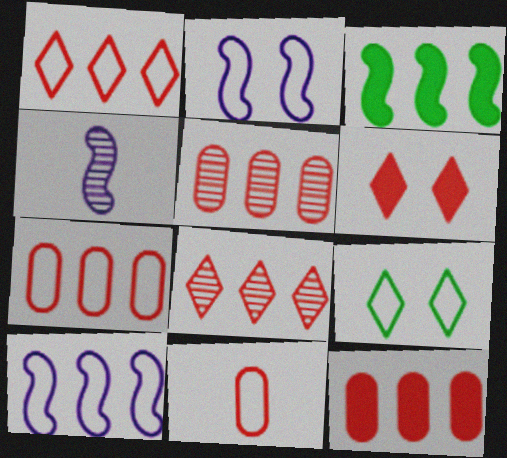[[4, 9, 12], 
[5, 7, 12], 
[9, 10, 11]]